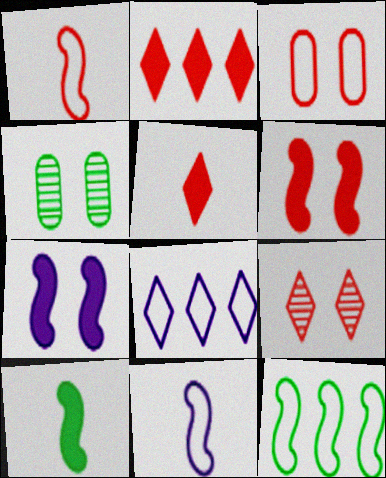[[2, 4, 11], 
[3, 6, 9]]